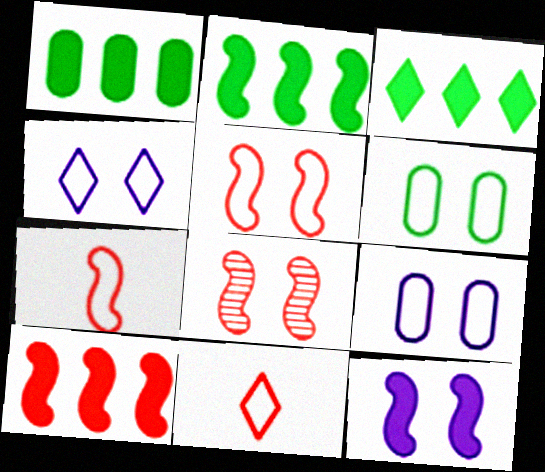[[1, 2, 3], 
[4, 5, 6], 
[7, 8, 10]]